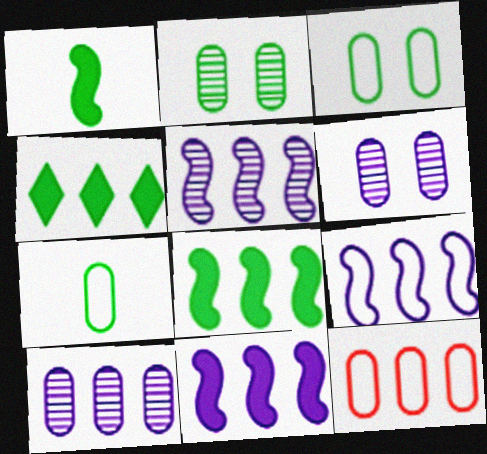[[4, 5, 12], 
[5, 9, 11]]